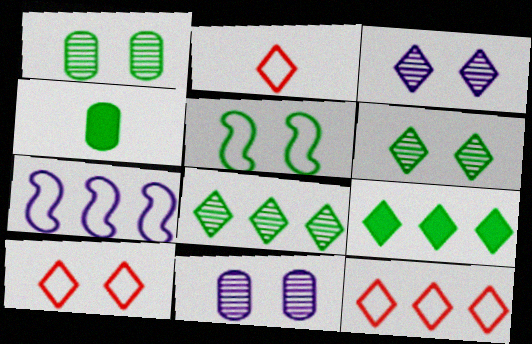[[2, 3, 9], 
[2, 10, 12], 
[4, 5, 8]]